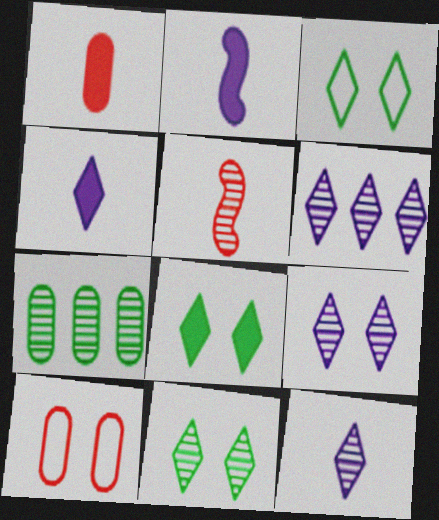[[3, 8, 11], 
[5, 7, 9], 
[6, 9, 12]]